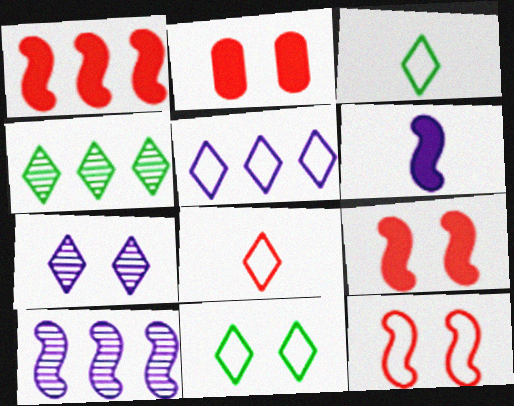[[2, 3, 10], 
[5, 8, 11]]